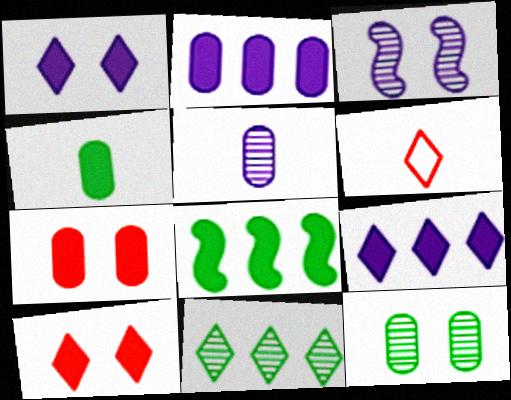[[1, 6, 11], 
[2, 4, 7]]